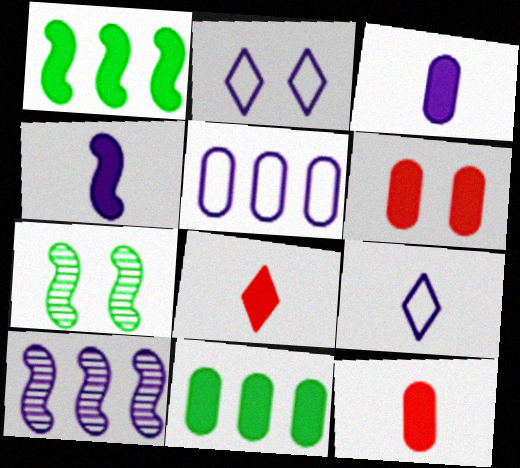[[2, 3, 10], 
[2, 6, 7], 
[3, 6, 11], 
[5, 7, 8]]